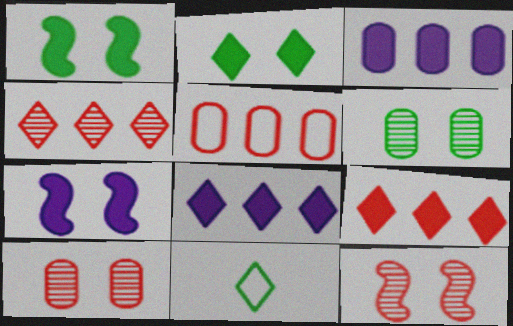[[3, 11, 12]]